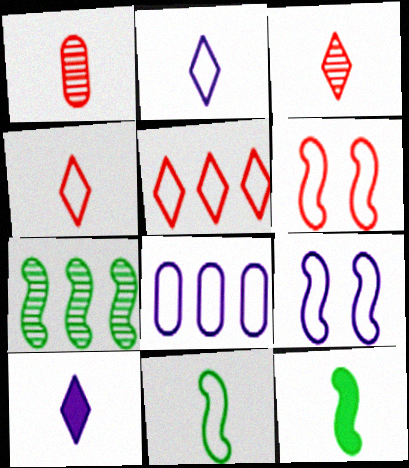[[1, 2, 12], 
[1, 10, 11], 
[2, 8, 9]]